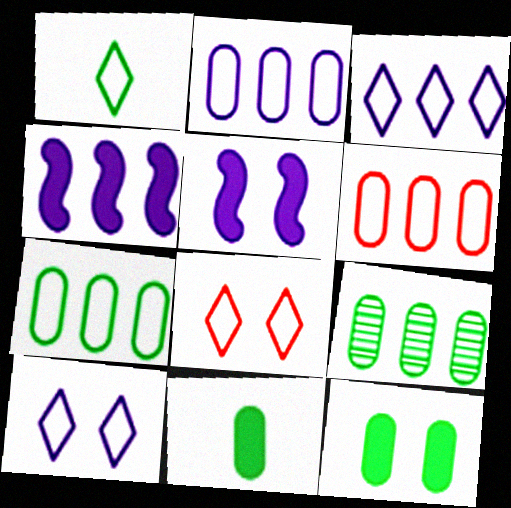[[1, 3, 8], 
[2, 6, 7]]